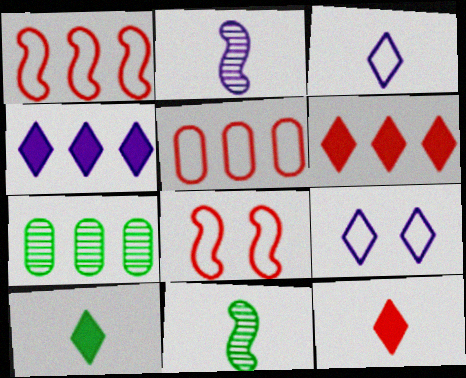[[1, 4, 7]]